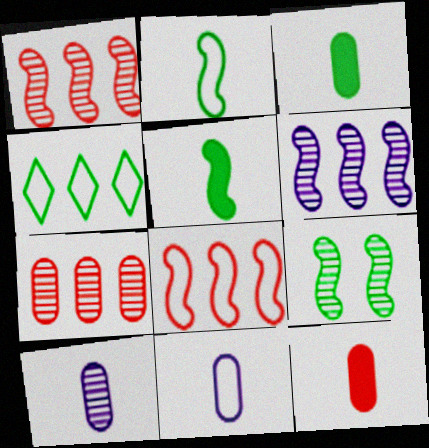[[3, 4, 9]]